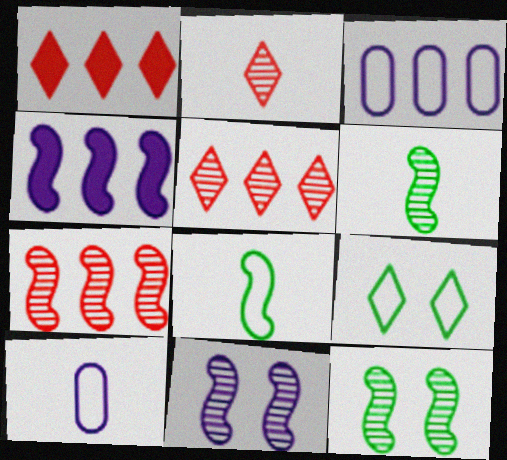[[1, 10, 12], 
[6, 7, 11]]